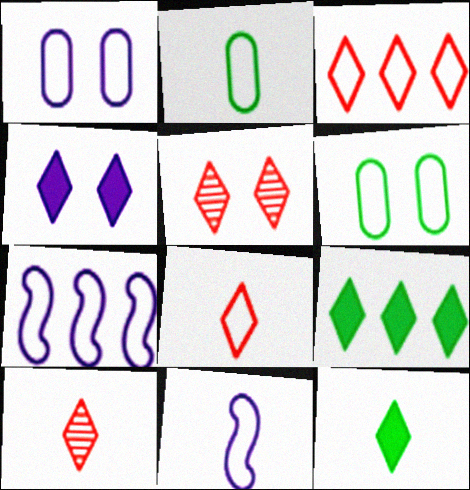[[2, 8, 11], 
[3, 6, 11], 
[6, 7, 8]]